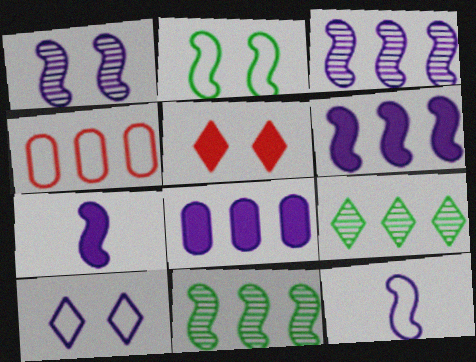[[1, 6, 12], 
[4, 6, 9]]